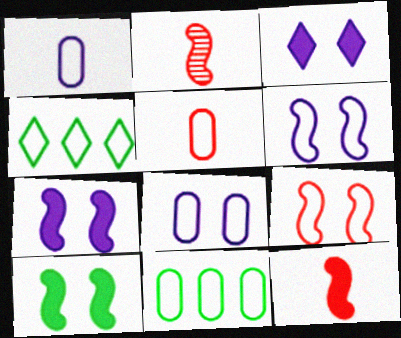[[1, 4, 9], 
[2, 3, 11], 
[4, 5, 6], 
[5, 8, 11]]